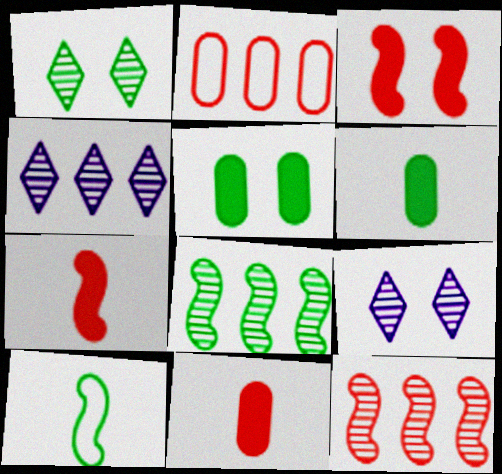[]